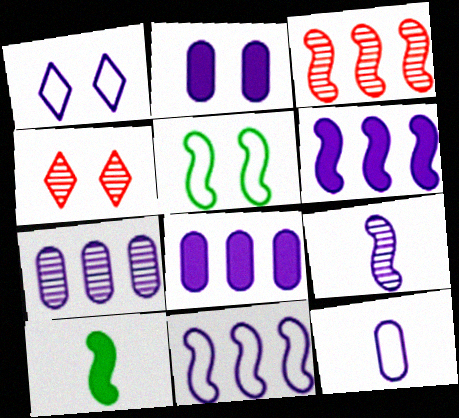[[1, 8, 9], 
[1, 11, 12], 
[2, 4, 5], 
[2, 7, 12]]